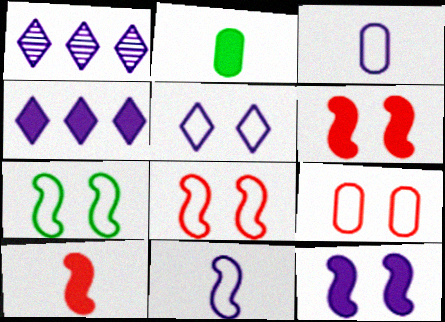[[1, 2, 8], 
[1, 3, 12], 
[2, 4, 6], 
[5, 7, 9]]